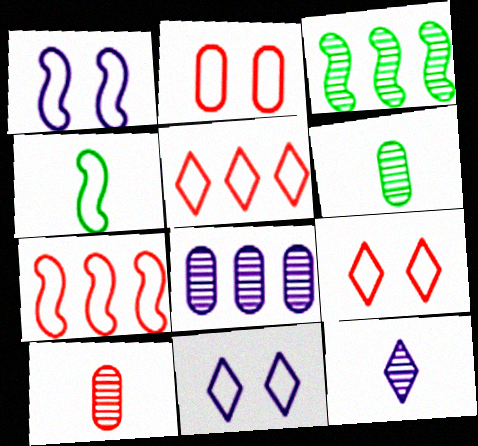[[1, 4, 7]]